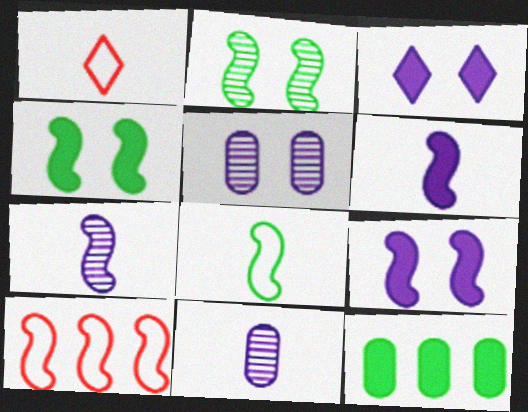[[2, 6, 10], 
[4, 7, 10]]